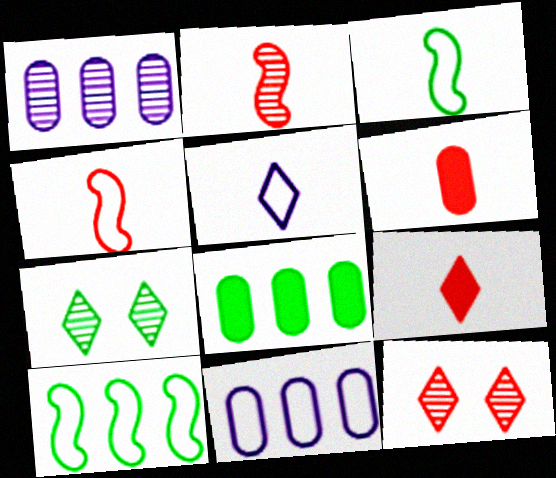[[1, 2, 7], 
[3, 7, 8]]